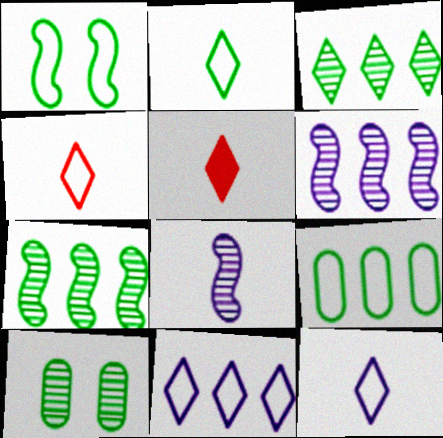[[1, 2, 9], 
[2, 4, 12]]